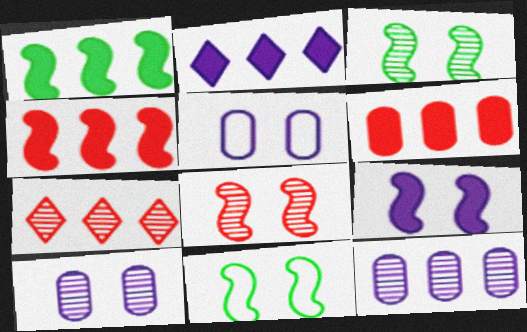[[1, 2, 6], 
[8, 9, 11]]